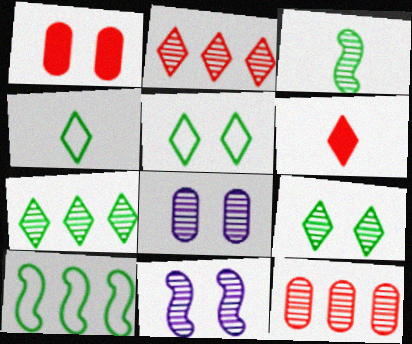[[1, 5, 11], 
[2, 3, 8], 
[6, 8, 10]]